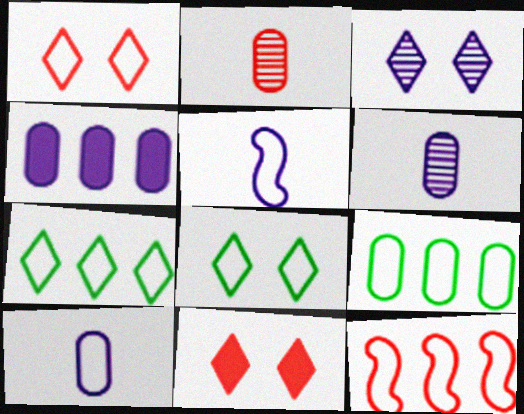[[1, 5, 9], 
[2, 11, 12], 
[3, 4, 5], 
[3, 8, 11], 
[8, 10, 12]]